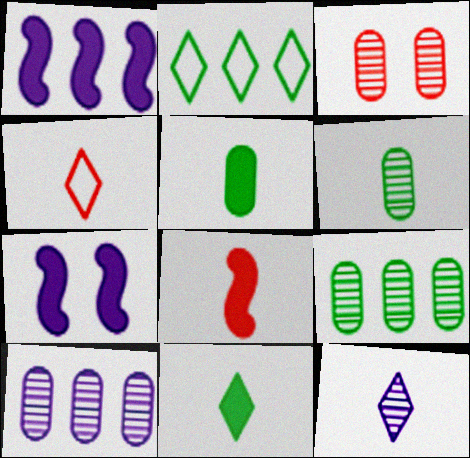[[3, 6, 10], 
[4, 7, 9], 
[4, 11, 12]]